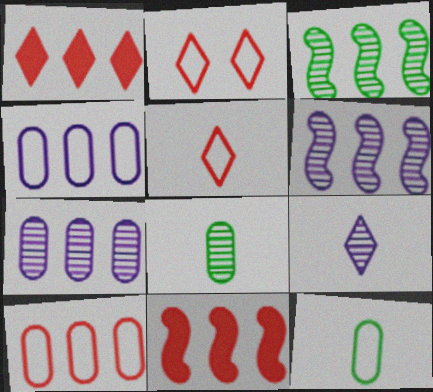[[1, 3, 4]]